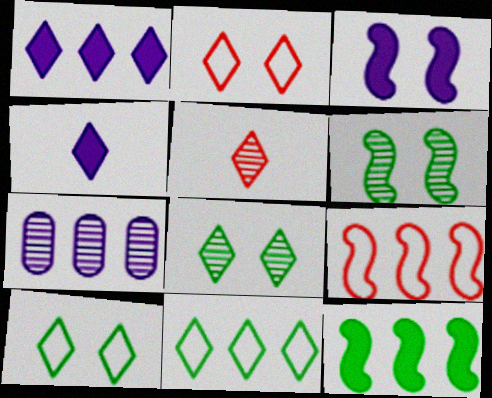[[1, 5, 10], 
[5, 6, 7]]